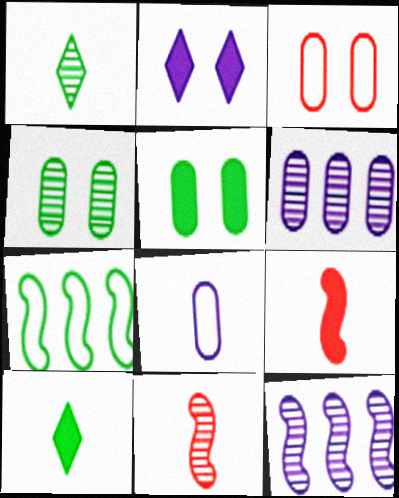[[1, 5, 7], 
[1, 8, 9], 
[2, 8, 12], 
[3, 10, 12], 
[4, 7, 10], 
[8, 10, 11]]